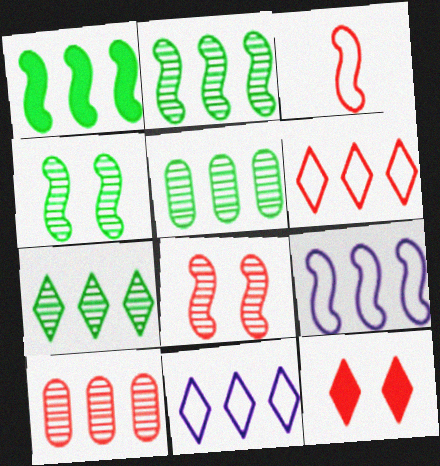[[1, 10, 11], 
[2, 5, 7], 
[3, 10, 12]]